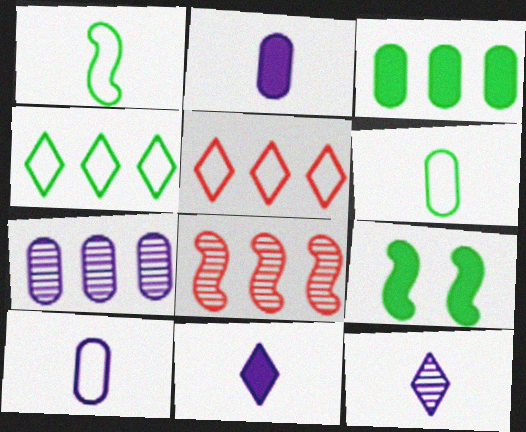[]